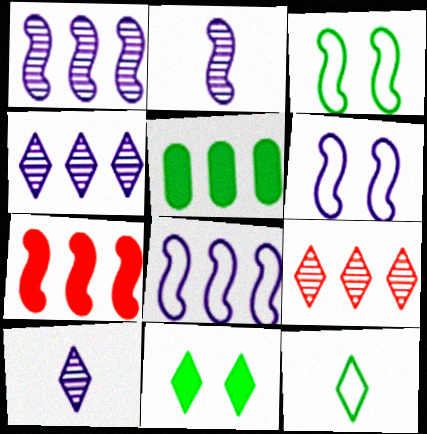[[2, 3, 7], 
[5, 8, 9]]